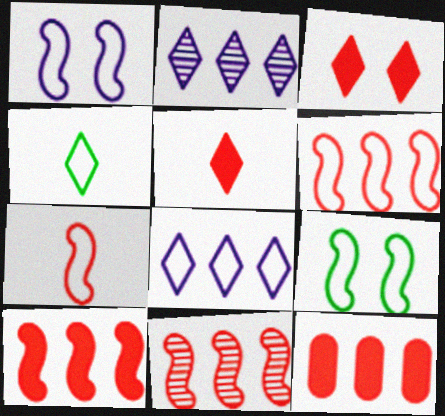[[2, 3, 4], 
[6, 10, 11]]